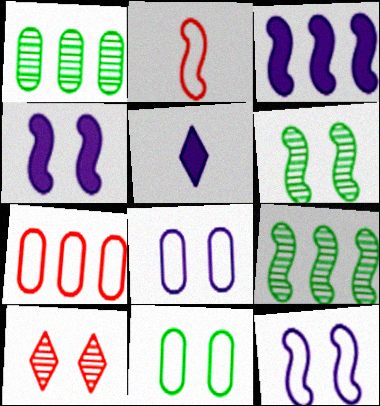[[2, 3, 6], 
[2, 4, 9], 
[4, 10, 11], 
[5, 6, 7]]